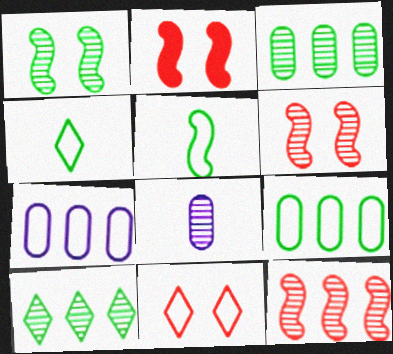[[5, 7, 11], 
[6, 8, 10]]